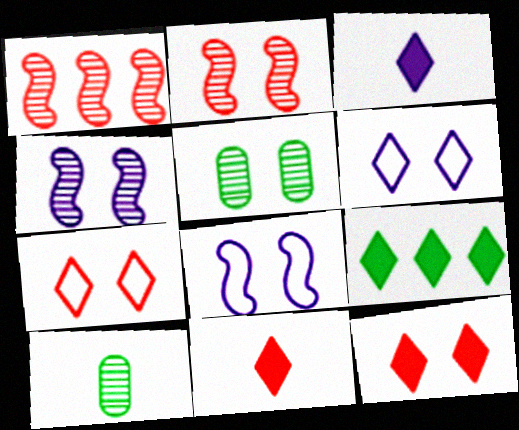[[3, 9, 12], 
[5, 8, 12]]